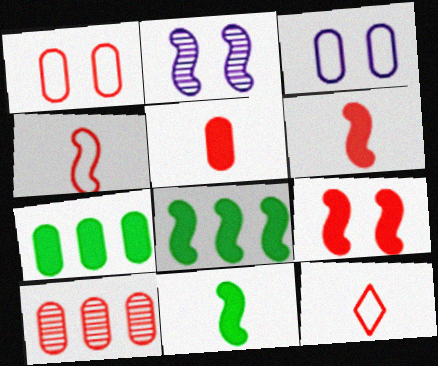[[1, 5, 10], 
[2, 4, 8], 
[2, 7, 12], 
[9, 10, 12]]